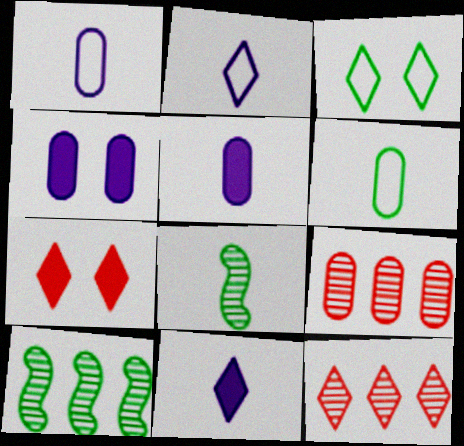[[1, 7, 10], 
[3, 11, 12], 
[4, 6, 9]]